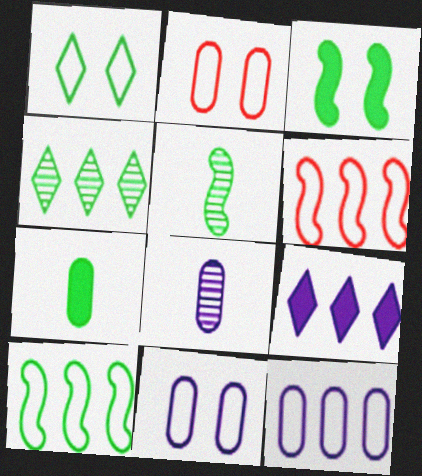[[2, 5, 9], 
[3, 5, 10]]